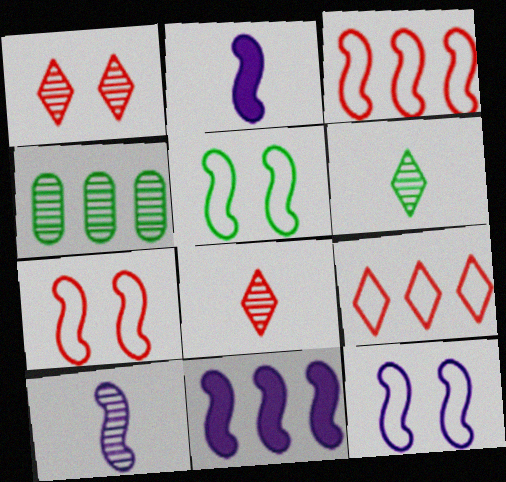[[1, 4, 10], 
[4, 9, 11], 
[5, 7, 12], 
[10, 11, 12]]